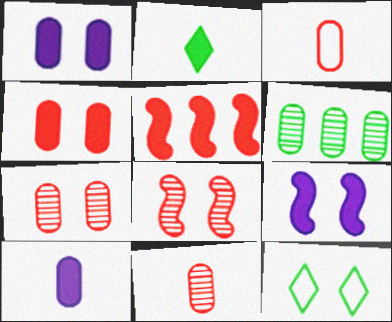[[1, 2, 5], 
[1, 3, 6], 
[1, 8, 12], 
[7, 9, 12]]